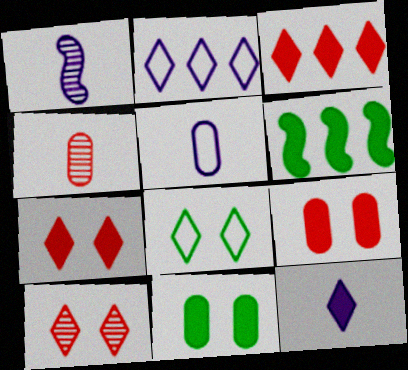[[1, 5, 12], 
[5, 6, 10], 
[6, 9, 12]]